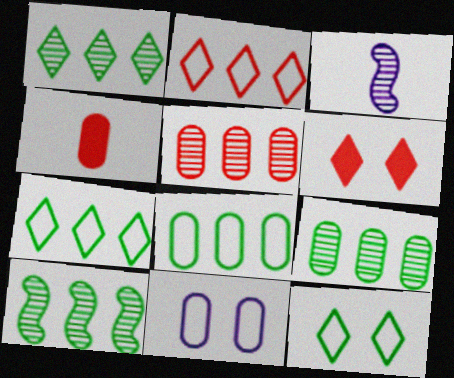[[1, 9, 10], 
[3, 6, 8], 
[4, 9, 11]]